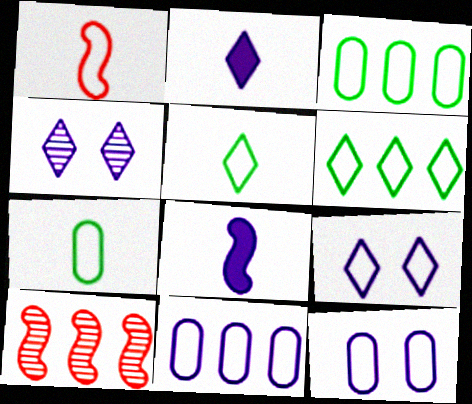[[1, 3, 9], 
[1, 6, 12], 
[4, 8, 11]]